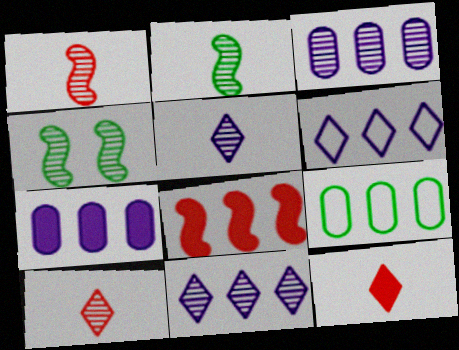[[3, 4, 10], 
[8, 9, 11]]